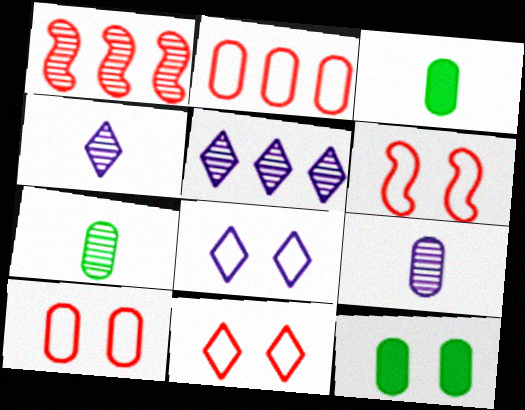[[1, 3, 8], 
[2, 9, 12], 
[3, 5, 6], 
[6, 10, 11]]